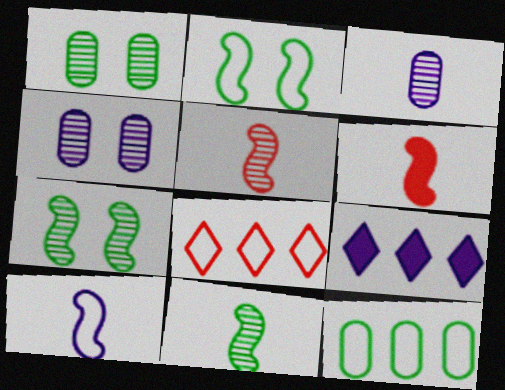[[4, 9, 10], 
[6, 10, 11]]